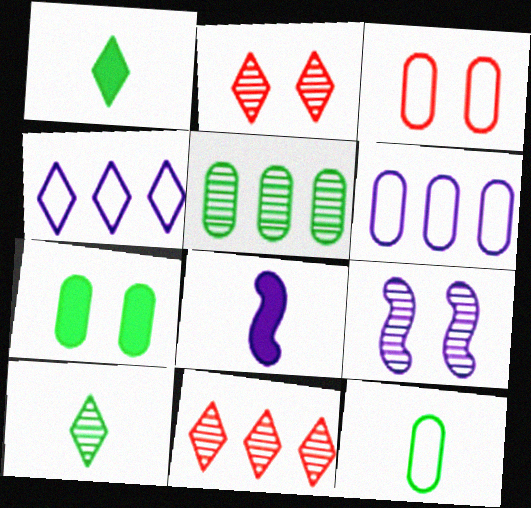[[1, 2, 4], 
[3, 6, 12], 
[5, 7, 12]]